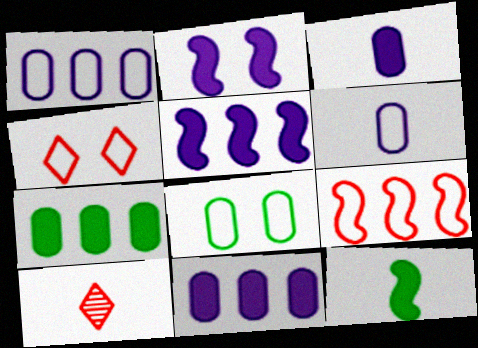[[5, 8, 10], 
[6, 10, 12]]